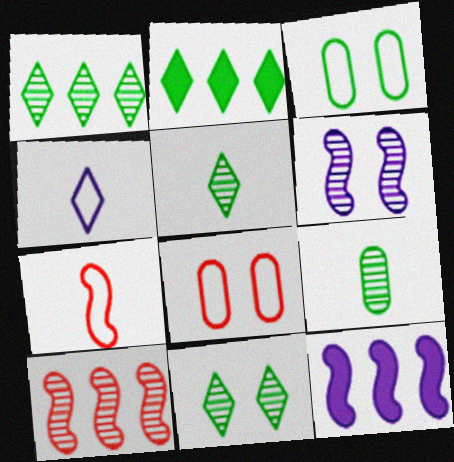[[1, 5, 11], 
[5, 8, 12]]